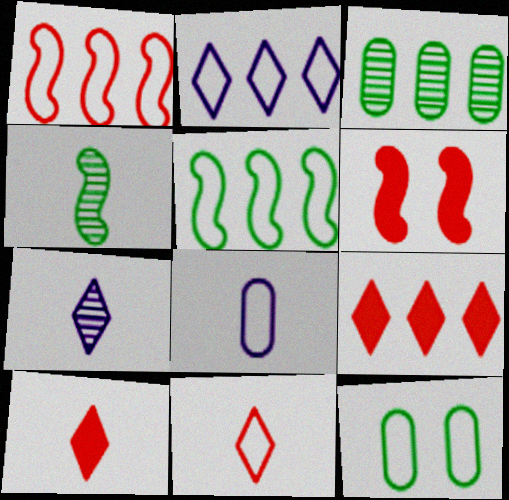[[4, 8, 10]]